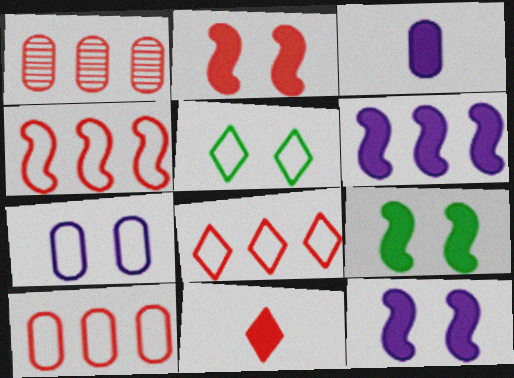[[2, 9, 12], 
[4, 8, 10]]